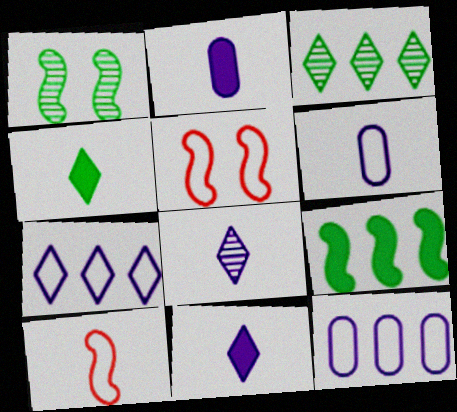[[2, 3, 5]]